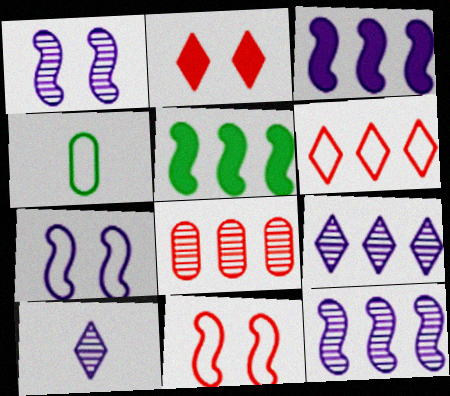[[2, 4, 12], 
[4, 6, 7]]